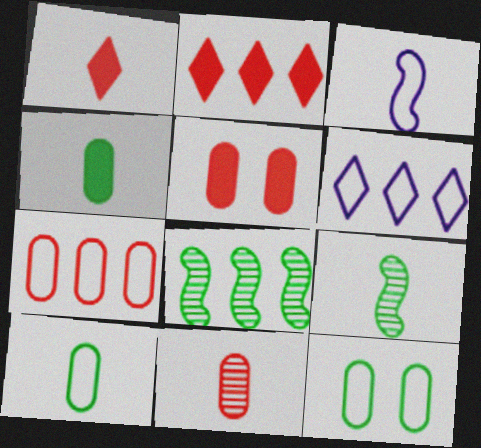[[5, 6, 9], 
[5, 7, 11]]